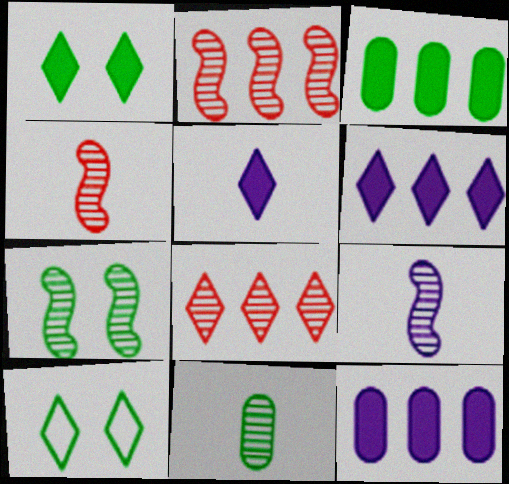[[2, 7, 9], 
[4, 10, 12], 
[5, 8, 10]]